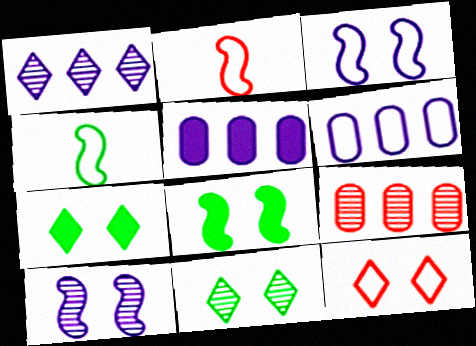[[2, 5, 11], 
[4, 6, 12]]